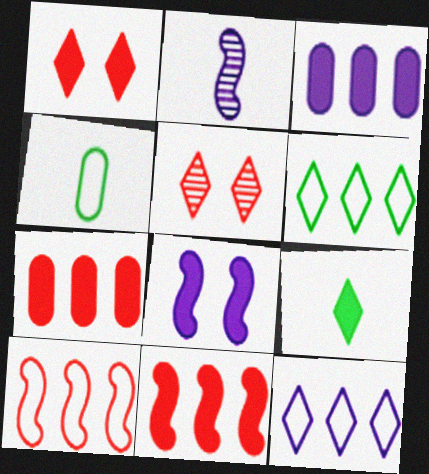[[5, 9, 12], 
[7, 8, 9]]